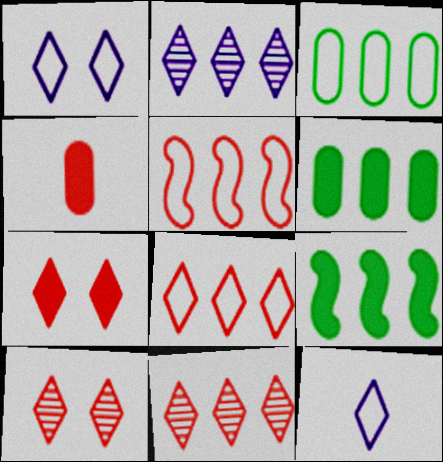[[2, 5, 6], 
[4, 5, 10]]